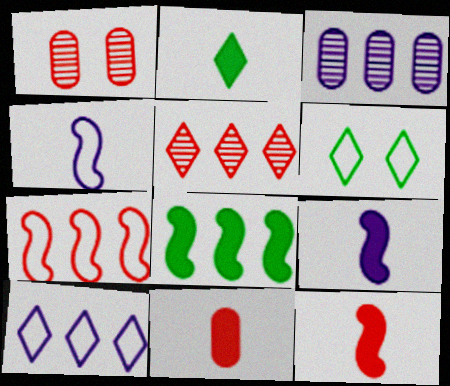[[2, 9, 11], 
[3, 6, 12]]